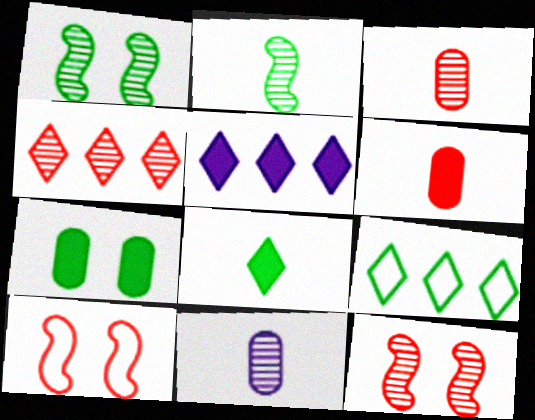[[1, 4, 11], 
[2, 7, 9], 
[3, 4, 12], 
[4, 5, 9], 
[4, 6, 10]]